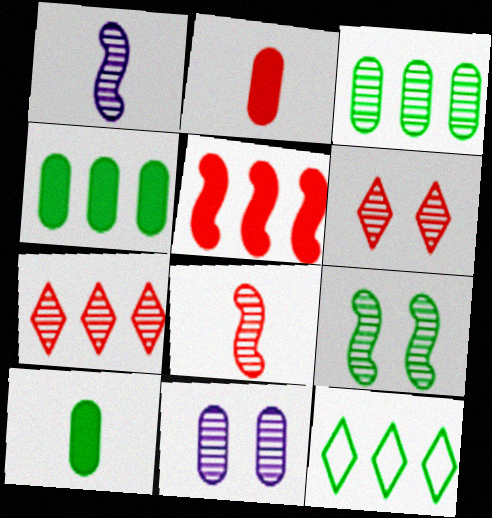[[1, 3, 6], 
[6, 9, 11], 
[9, 10, 12]]